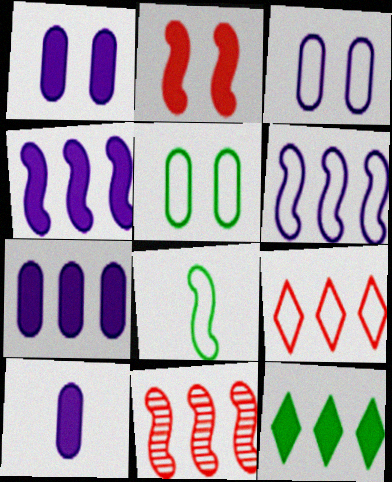[[1, 7, 10], 
[2, 10, 12], 
[3, 8, 9]]